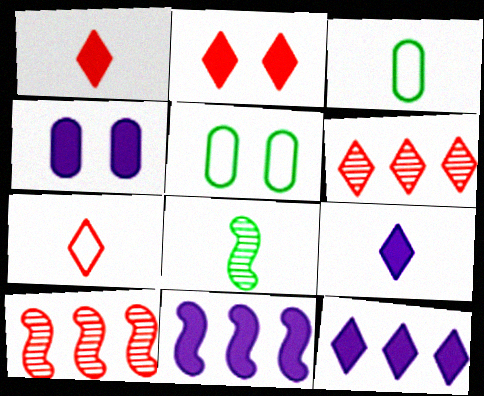[[2, 6, 7], 
[4, 9, 11], 
[5, 9, 10]]